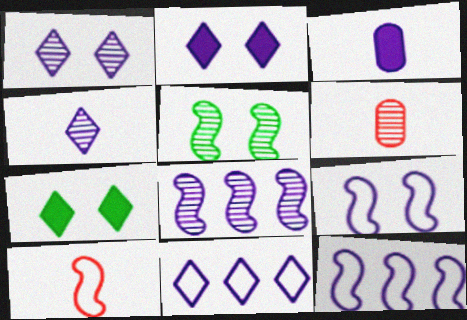[[1, 3, 12], 
[2, 4, 11], 
[6, 7, 12]]